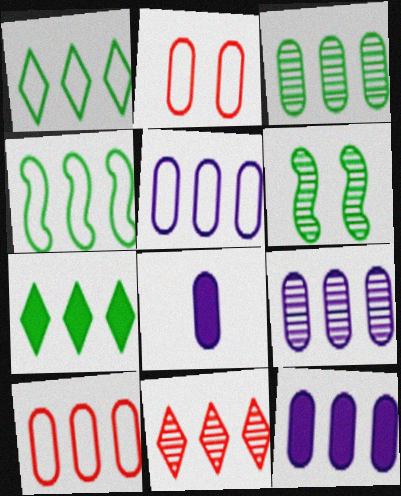[[2, 3, 8], 
[3, 4, 7], 
[3, 10, 12], 
[4, 11, 12], 
[5, 9, 12]]